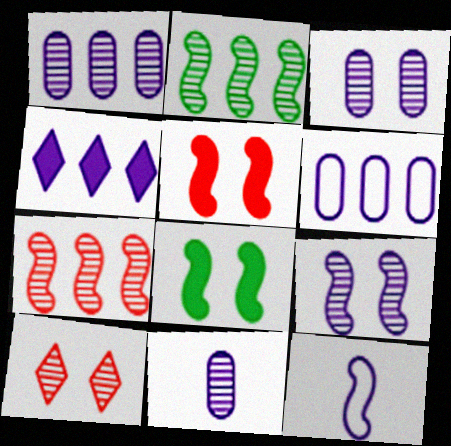[[1, 3, 11], 
[2, 5, 12], 
[2, 10, 11], 
[3, 4, 12], 
[7, 8, 12]]